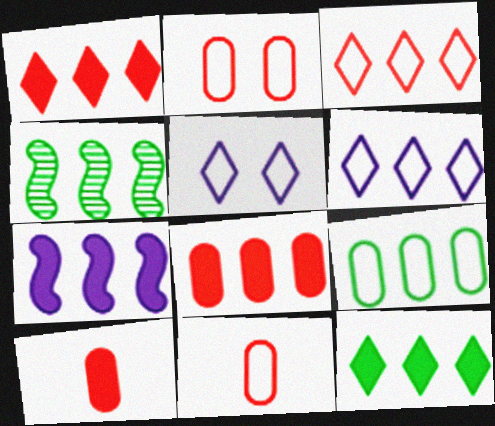[[4, 5, 10], 
[4, 6, 8], 
[4, 9, 12], 
[7, 8, 12]]